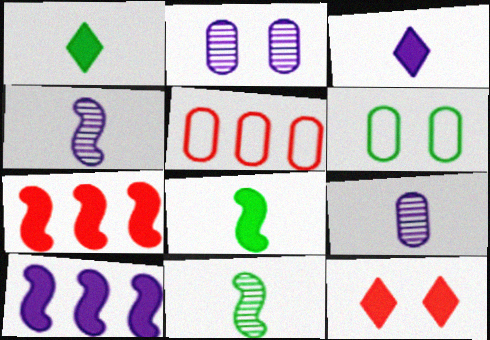[]